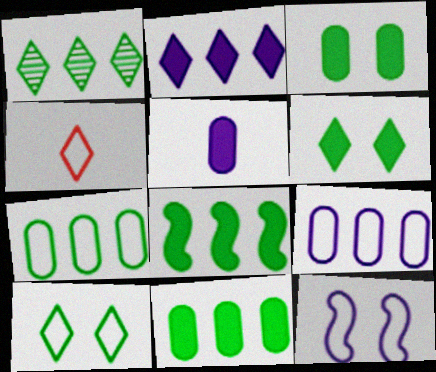[[1, 7, 8], 
[4, 7, 12]]